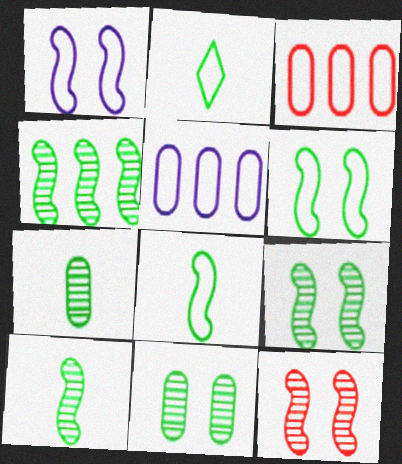[[1, 2, 3], 
[4, 9, 10]]